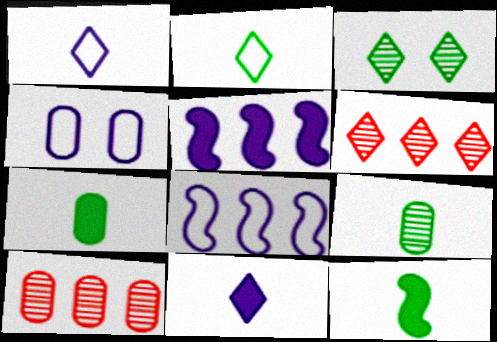[[1, 4, 8], 
[2, 9, 12], 
[4, 6, 12], 
[4, 7, 10]]